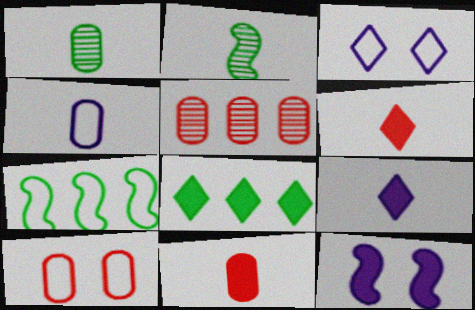[[1, 4, 11], 
[2, 4, 6], 
[5, 10, 11], 
[8, 11, 12]]